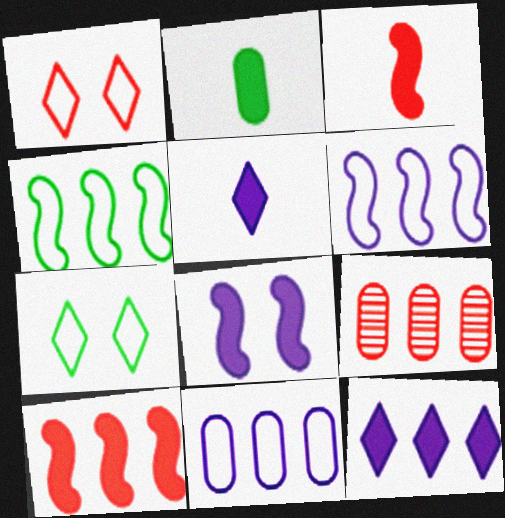[[1, 3, 9], 
[2, 3, 5], 
[4, 9, 12]]